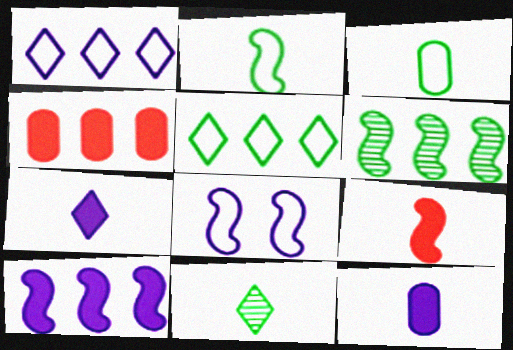[[1, 4, 6], 
[4, 8, 11], 
[6, 8, 9]]